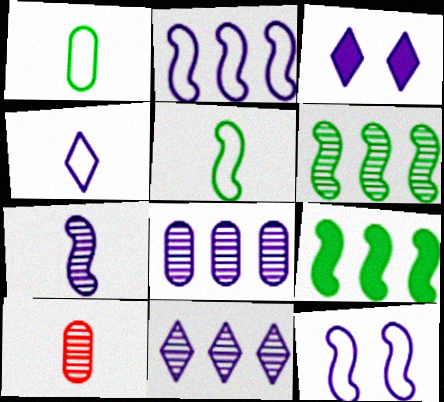[[3, 4, 11]]